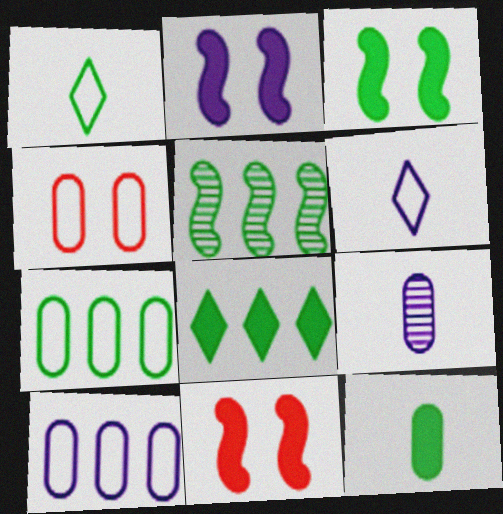[[2, 3, 11], 
[3, 8, 12], 
[5, 7, 8]]